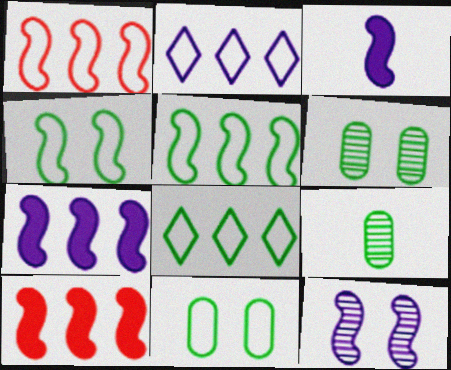[]